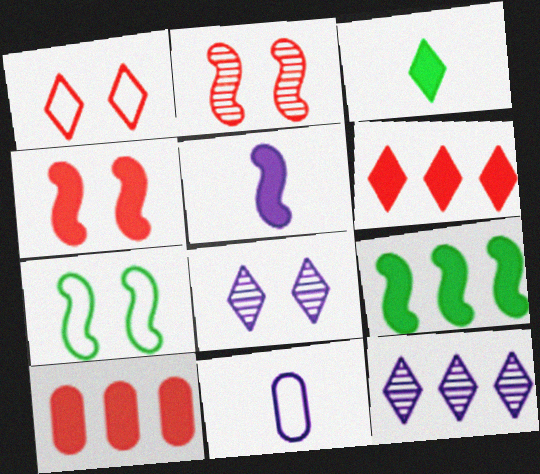[[1, 3, 12], 
[4, 5, 9]]